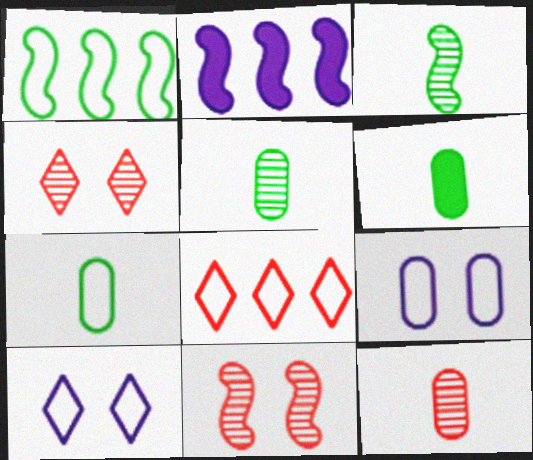[[2, 4, 7], 
[5, 6, 7]]